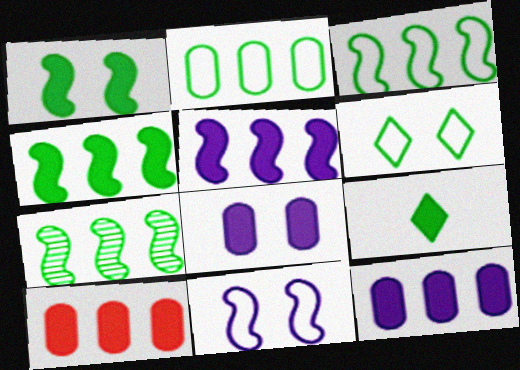[[3, 4, 7]]